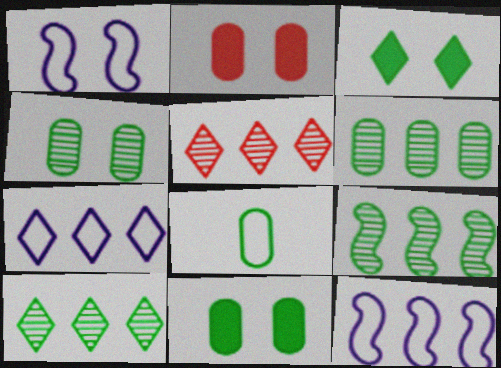[[3, 8, 9], 
[6, 8, 11], 
[6, 9, 10]]